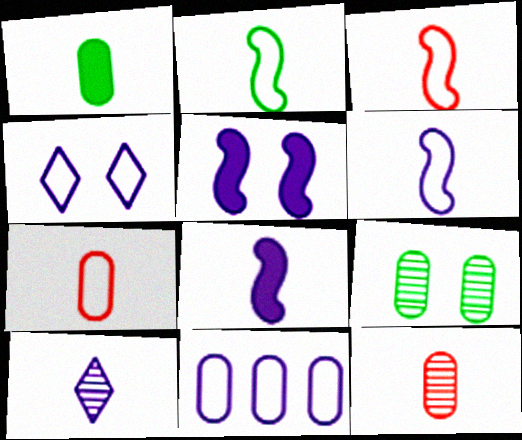[[1, 3, 10], 
[2, 3, 6], 
[4, 6, 11], 
[5, 10, 11]]